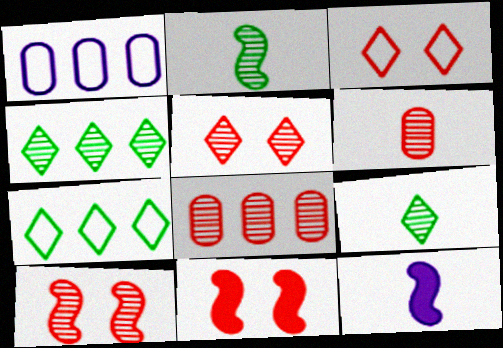[[1, 9, 11]]